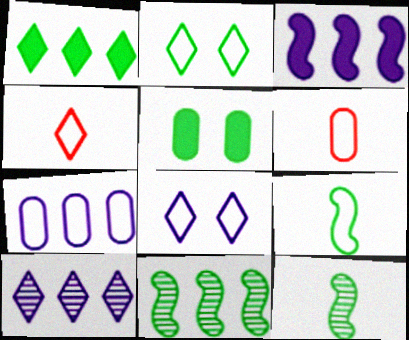[[3, 7, 10]]